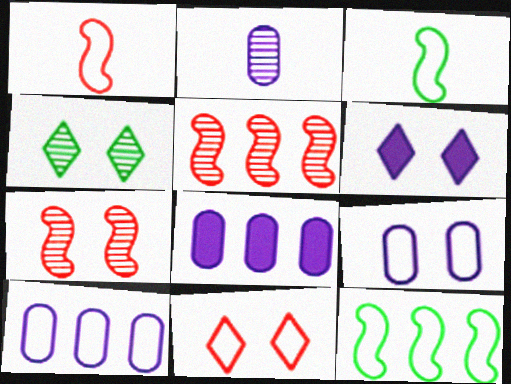[[1, 4, 8], 
[2, 4, 5], 
[2, 8, 9], 
[3, 10, 11], 
[4, 6, 11]]